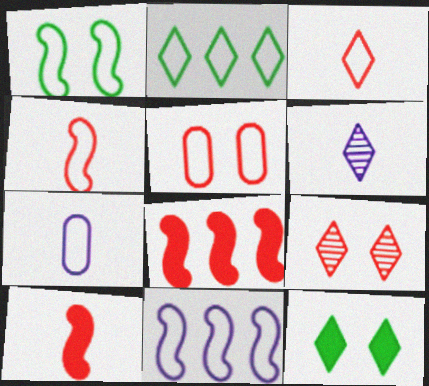[[1, 4, 11]]